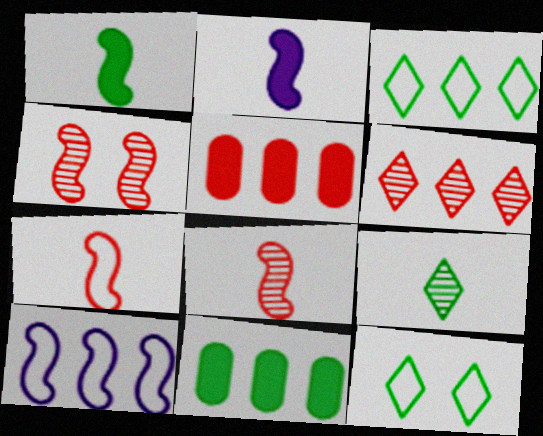[[1, 4, 10], 
[6, 10, 11]]